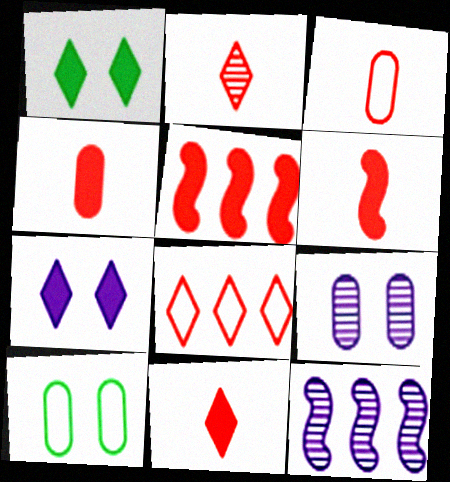[[1, 3, 12], 
[2, 3, 6], 
[4, 6, 11], 
[10, 11, 12]]